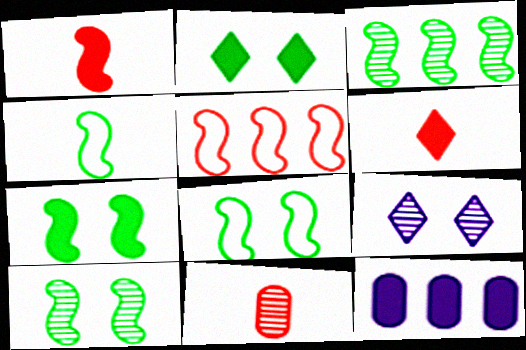[[1, 2, 12], 
[3, 4, 7], 
[3, 9, 11], 
[6, 7, 12], 
[7, 8, 10]]